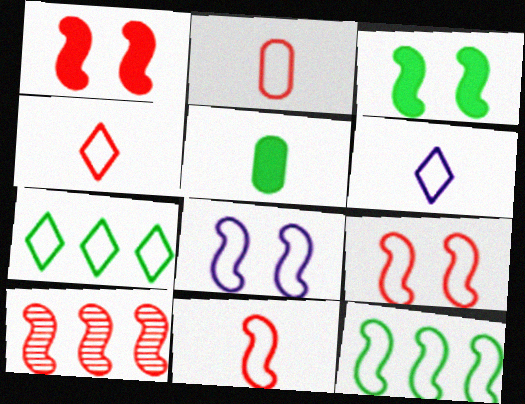[[1, 10, 11], 
[2, 4, 11], 
[2, 7, 8], 
[8, 11, 12]]